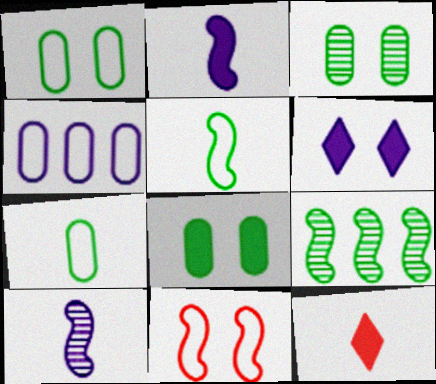[[1, 3, 8], 
[2, 9, 11], 
[3, 6, 11], 
[4, 6, 10], 
[7, 10, 12]]